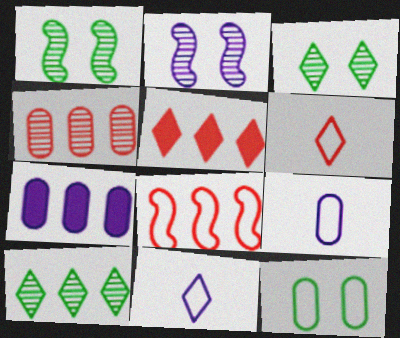[[1, 5, 9], 
[1, 6, 7], 
[2, 7, 11], 
[3, 5, 11], 
[4, 5, 8], 
[7, 8, 10], 
[8, 11, 12]]